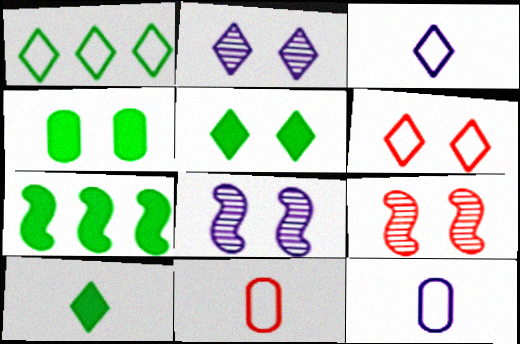[[1, 3, 6], 
[2, 5, 6], 
[2, 7, 11], 
[4, 6, 8], 
[4, 7, 10]]